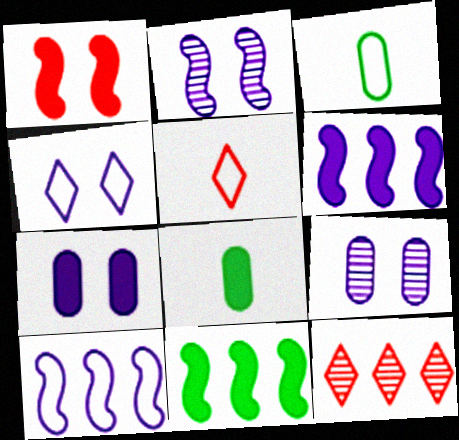[[2, 4, 7], 
[5, 9, 11]]